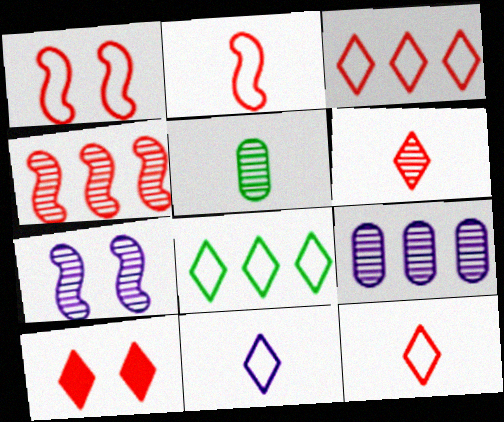[[3, 6, 10]]